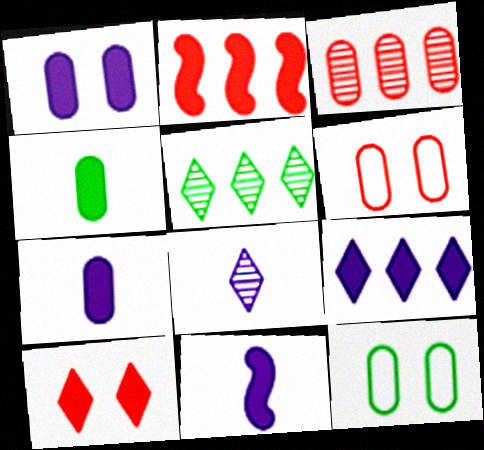[[1, 9, 11], 
[2, 8, 12], 
[3, 7, 12], 
[5, 6, 11]]